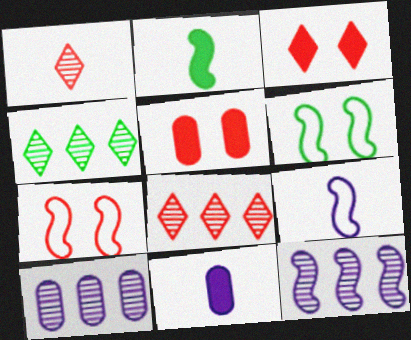[[2, 7, 12], 
[4, 5, 9], 
[4, 7, 11], 
[6, 8, 11]]